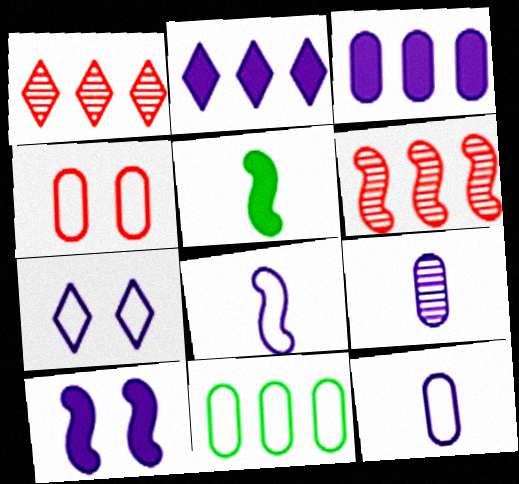[[2, 6, 11], 
[4, 11, 12]]